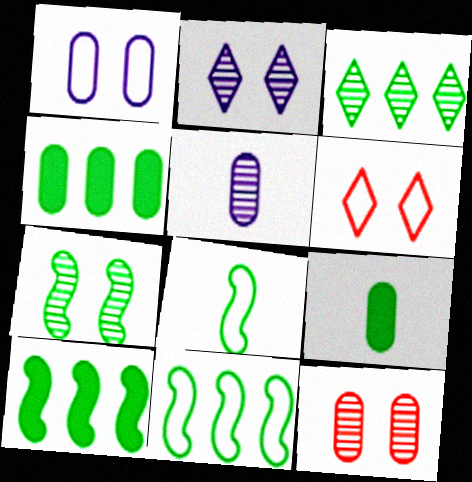[[2, 7, 12], 
[3, 4, 11], 
[5, 6, 10], 
[7, 8, 10]]